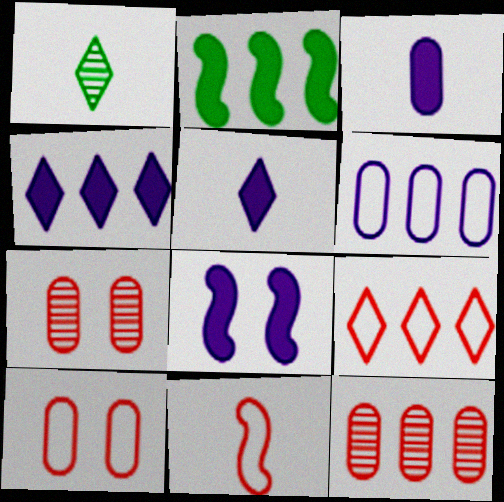[[1, 3, 11], 
[3, 4, 8], 
[9, 10, 11]]